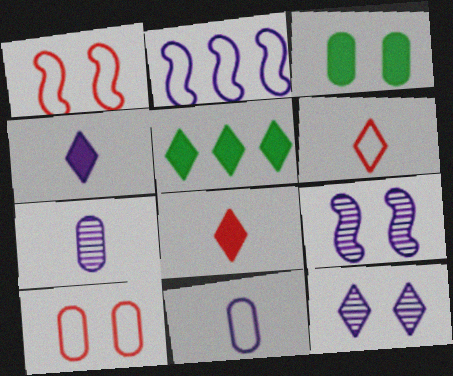[[1, 3, 12], 
[1, 5, 7], 
[5, 6, 12]]